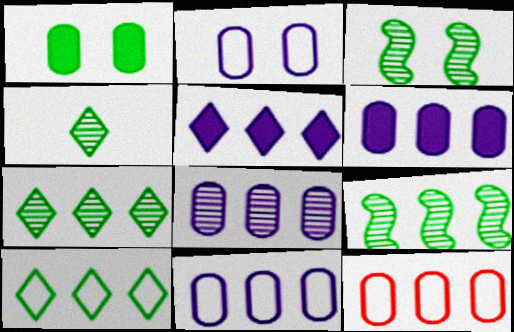[[5, 9, 12], 
[6, 8, 11]]